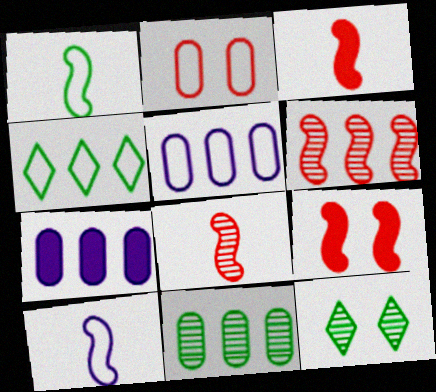[[2, 4, 10], 
[3, 5, 12], 
[4, 6, 7]]